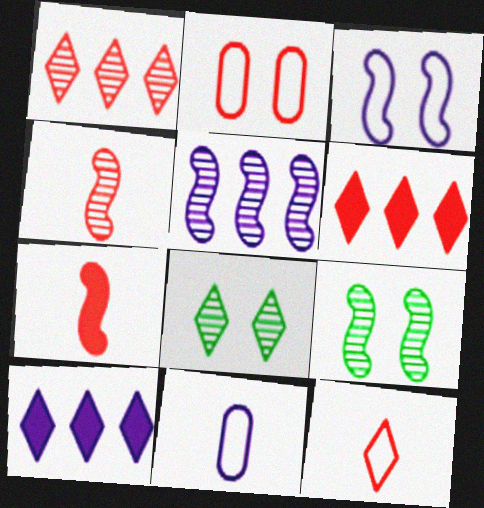[[1, 2, 7], 
[2, 4, 6], 
[4, 5, 9], 
[6, 9, 11], 
[8, 10, 12]]